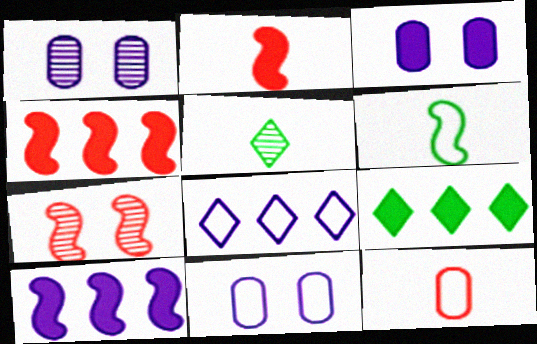[[1, 3, 11], 
[2, 3, 9], 
[4, 5, 11], 
[6, 7, 10]]